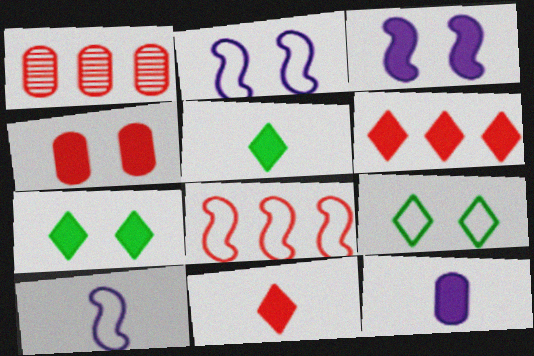[[1, 2, 5], 
[1, 6, 8], 
[1, 7, 10], 
[3, 4, 7]]